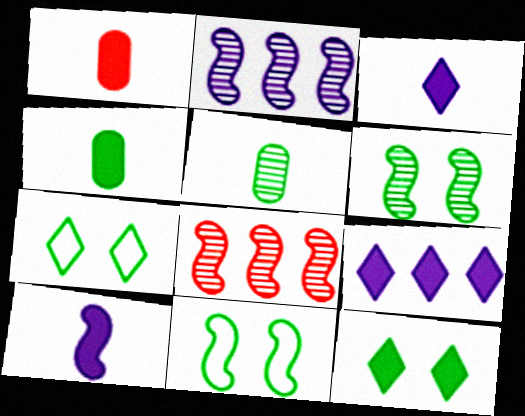[[1, 2, 7], 
[8, 10, 11]]